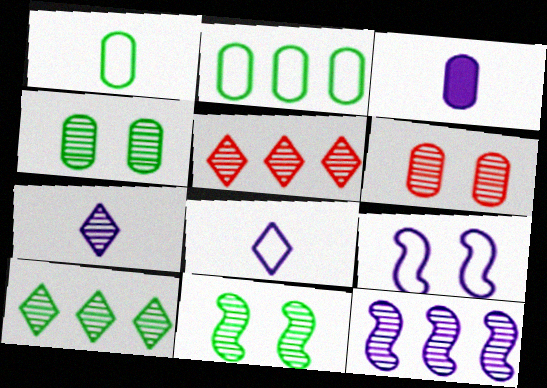[[2, 3, 6]]